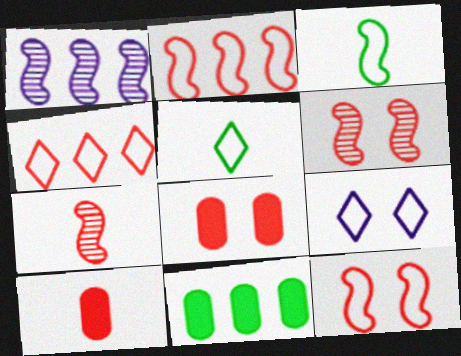[[1, 4, 11], 
[1, 5, 8], 
[4, 5, 9], 
[4, 6, 10], 
[4, 7, 8], 
[7, 9, 11]]